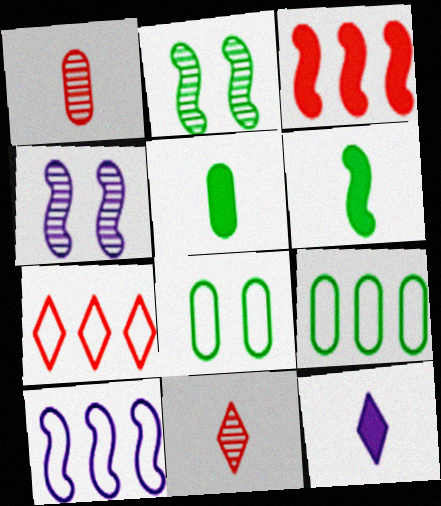[[4, 5, 7], 
[7, 9, 10]]